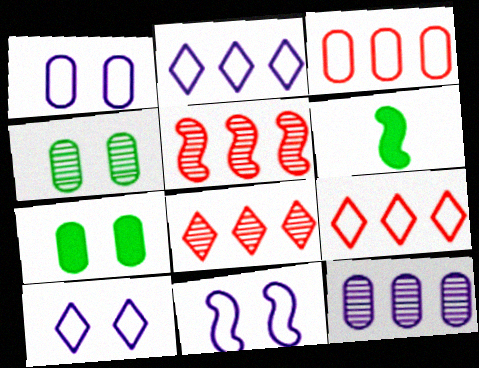[[1, 6, 8], 
[1, 10, 11], 
[5, 6, 11]]